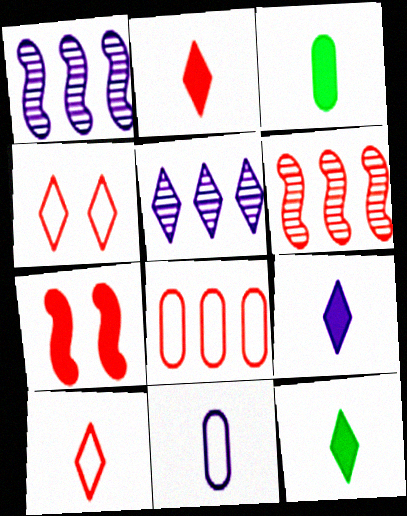[[1, 3, 4], 
[2, 9, 12], 
[4, 5, 12]]